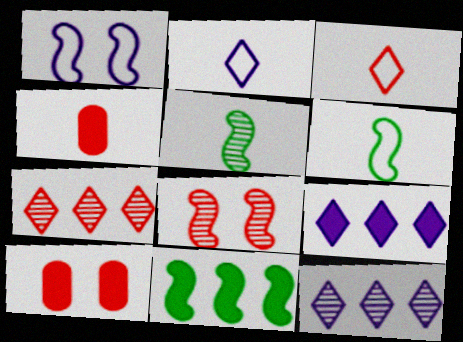[[2, 4, 5], 
[6, 10, 12]]